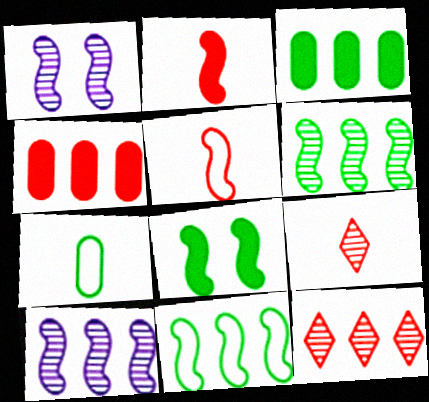[[1, 2, 11], 
[5, 8, 10]]